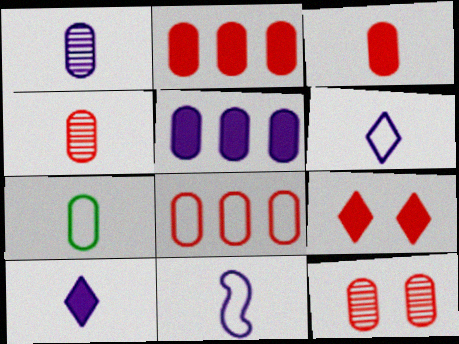[[1, 3, 7], 
[1, 10, 11], 
[3, 8, 12], 
[5, 7, 12]]